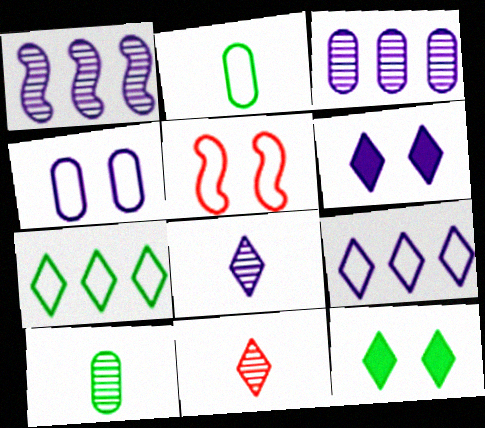[[2, 5, 9], 
[6, 7, 11], 
[6, 8, 9], 
[9, 11, 12]]